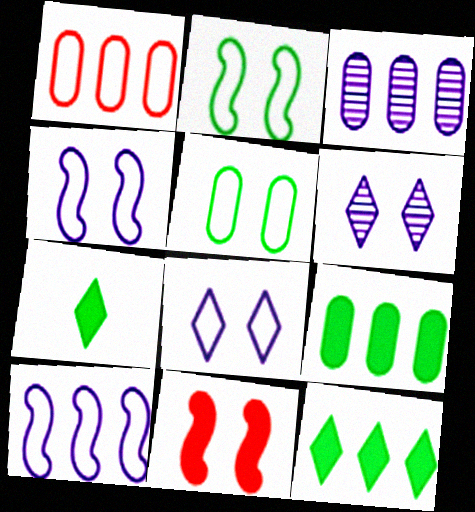[[1, 3, 9], 
[5, 6, 11]]